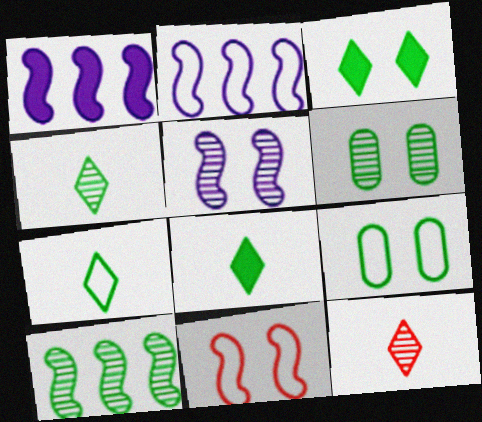[[1, 9, 12], 
[4, 6, 10], 
[4, 7, 8], 
[8, 9, 10]]